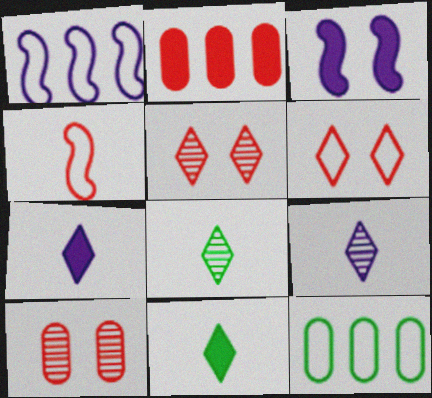[[1, 10, 11], 
[2, 3, 11], 
[2, 4, 5]]